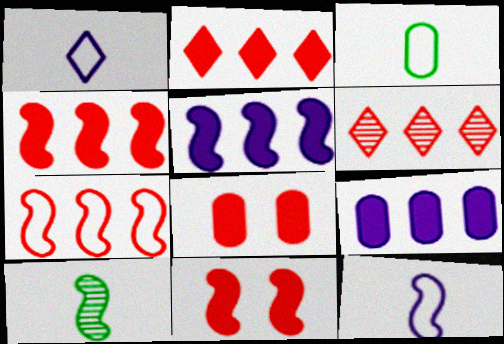[]